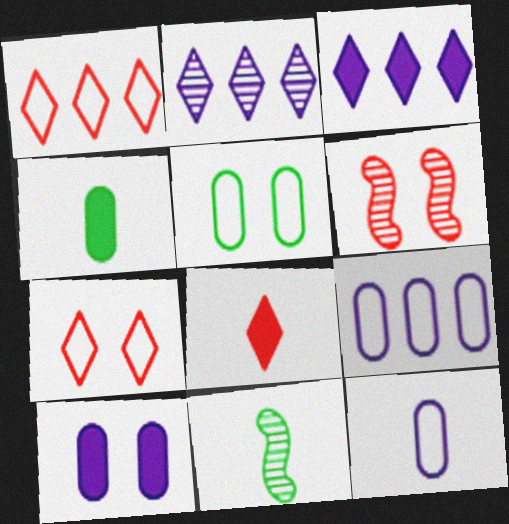[[1, 10, 11], 
[8, 11, 12]]